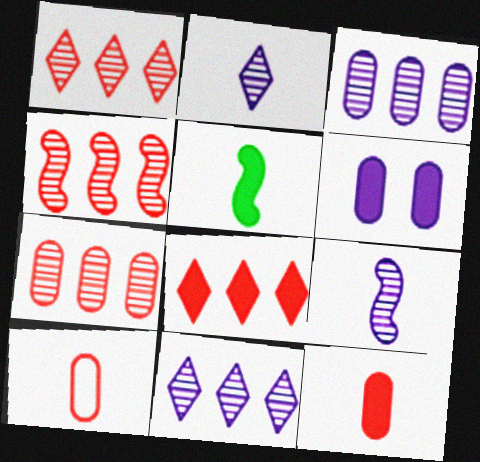[[1, 4, 7], 
[2, 5, 10], 
[5, 6, 8]]